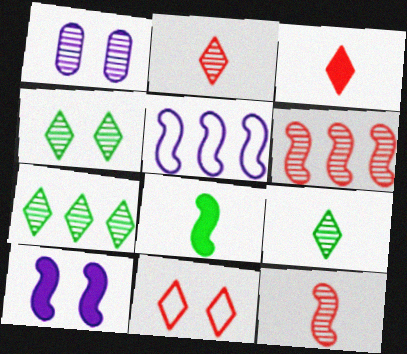[[1, 6, 9], 
[1, 7, 12], 
[4, 7, 9]]